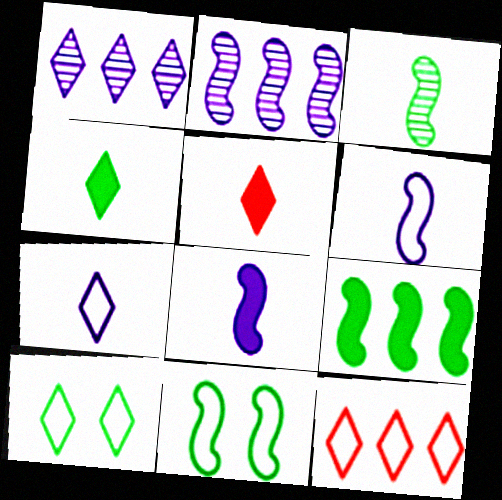[[1, 5, 10], 
[3, 9, 11], 
[7, 10, 12]]